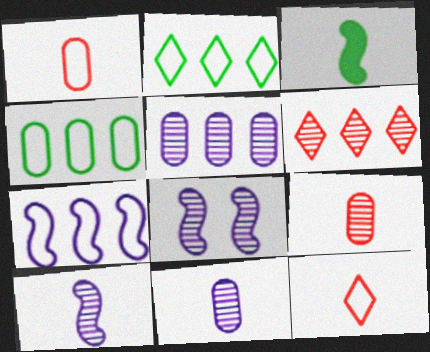[[3, 11, 12]]